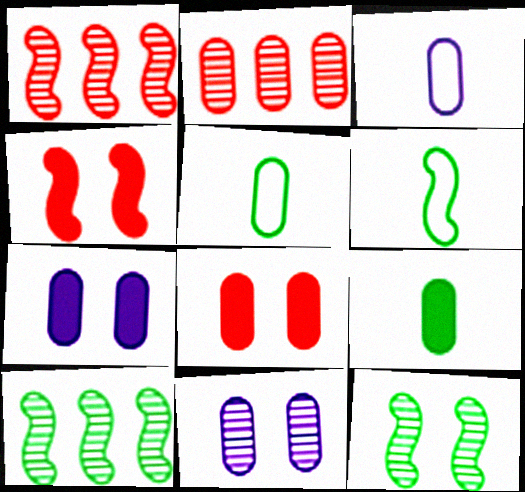[[2, 5, 7]]